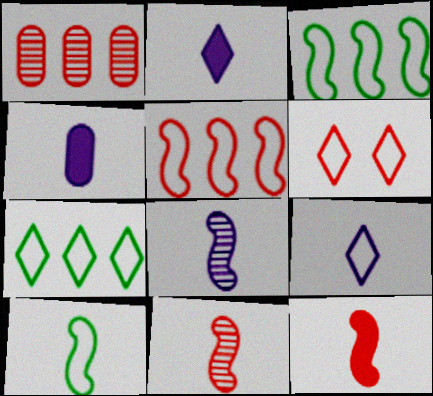[[1, 6, 12], 
[4, 8, 9], 
[6, 7, 9], 
[8, 10, 12]]